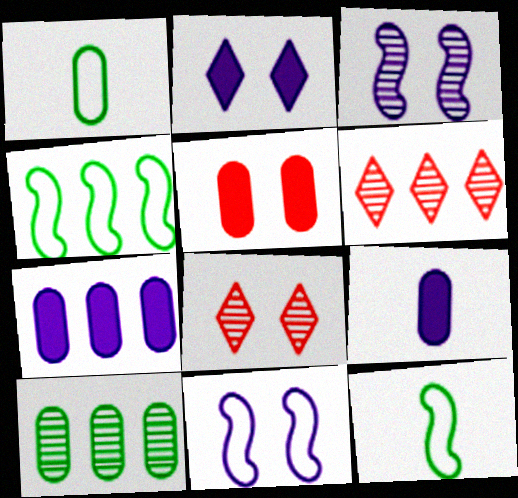[[4, 6, 7], 
[4, 8, 9], 
[7, 8, 12]]